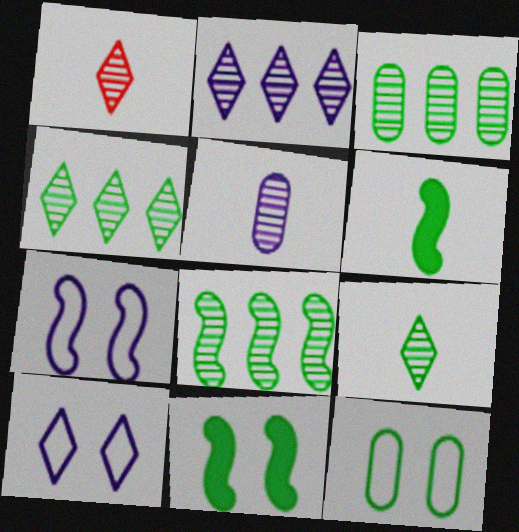[[3, 4, 8], 
[4, 6, 12]]